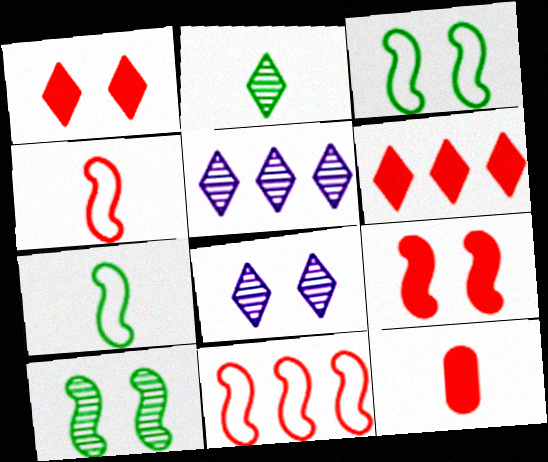[[3, 5, 12], 
[6, 9, 12]]